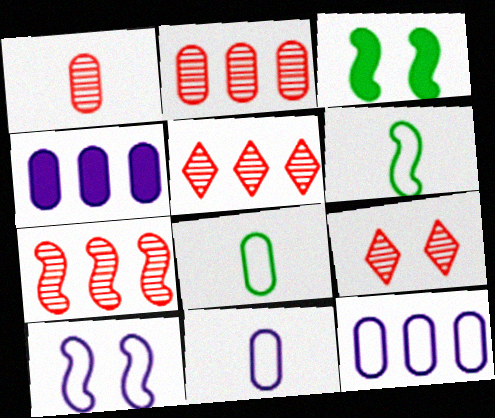[[1, 7, 9], 
[2, 5, 7], 
[3, 5, 11], 
[4, 6, 9]]